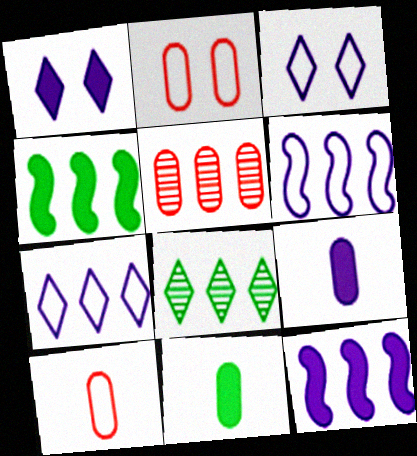[[1, 9, 12], 
[4, 5, 7]]